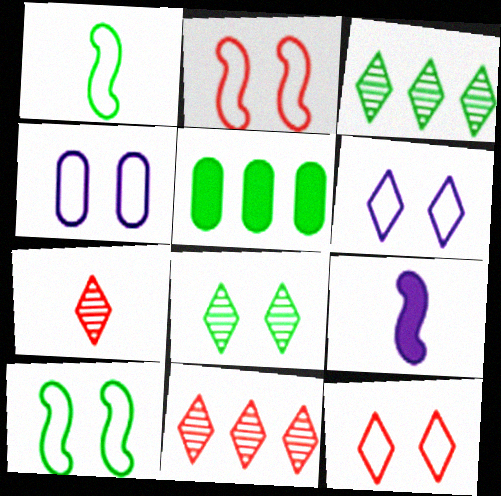[[1, 5, 8], 
[4, 10, 12]]